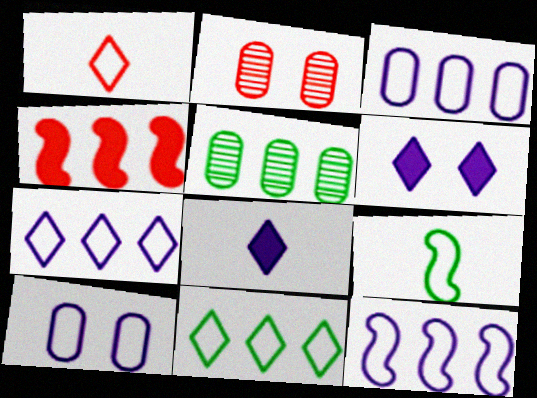[[1, 2, 4], 
[3, 7, 12], 
[4, 5, 7]]